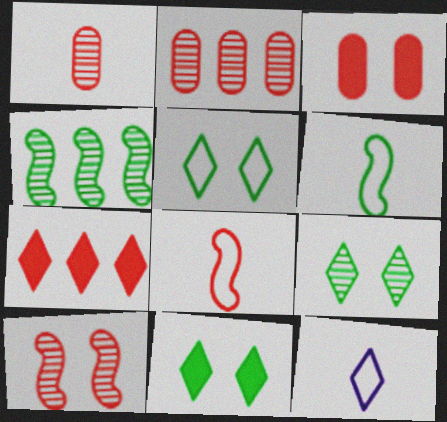[[3, 4, 12], 
[5, 9, 11], 
[7, 9, 12]]